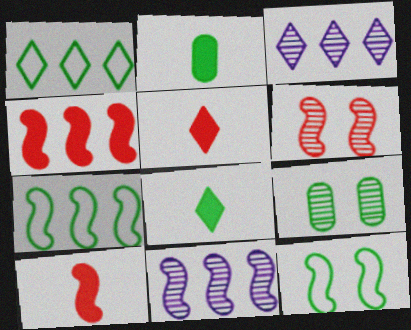[[4, 7, 11], 
[7, 8, 9], 
[10, 11, 12]]